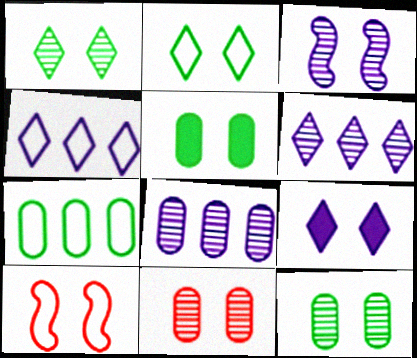[[1, 3, 11], 
[9, 10, 12]]